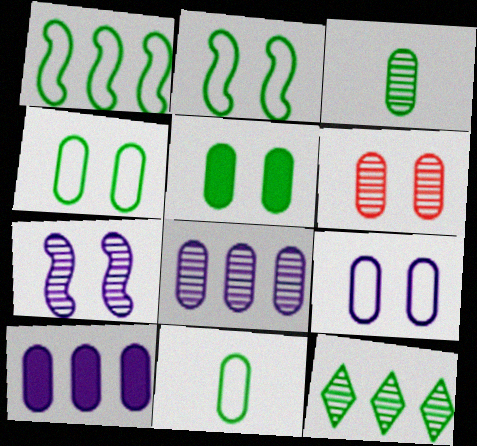[[3, 6, 8], 
[5, 6, 9], 
[6, 10, 11]]